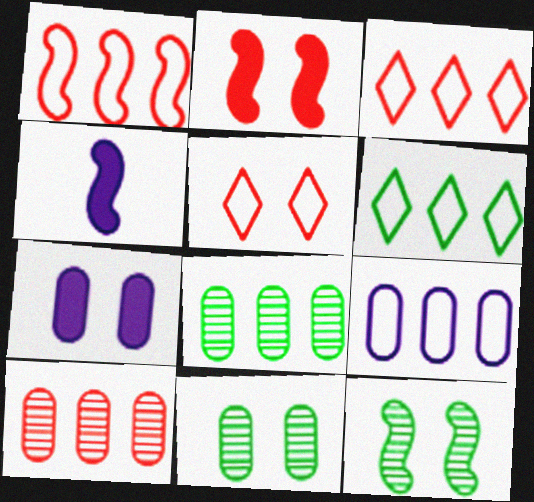[[1, 4, 12], 
[1, 6, 9], 
[3, 4, 11], 
[4, 5, 8], 
[5, 7, 12]]